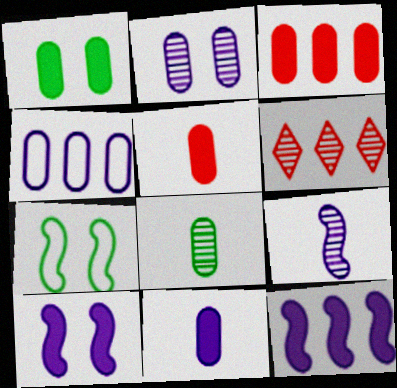[[1, 3, 11], 
[2, 4, 11], 
[6, 7, 11]]